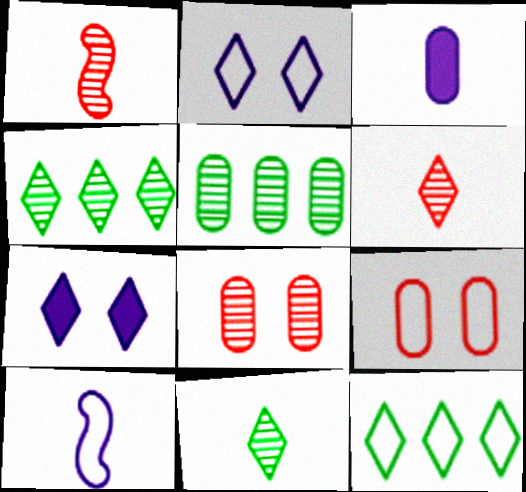[[3, 5, 9], 
[6, 7, 12], 
[9, 10, 12]]